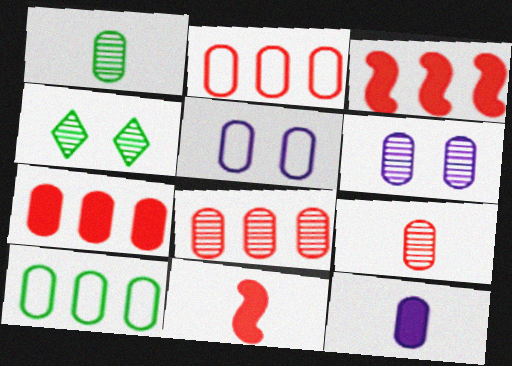[[1, 5, 7], 
[1, 6, 8], 
[2, 7, 8]]